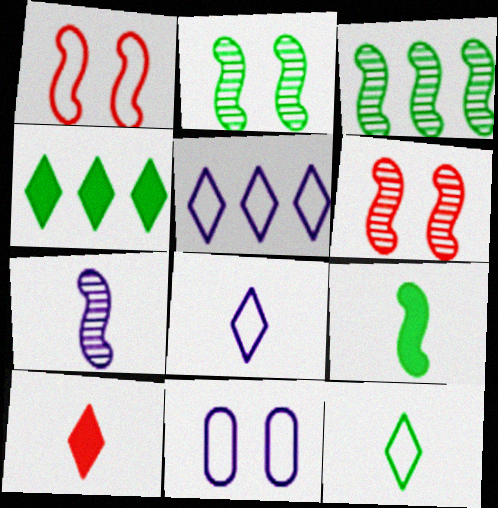[[3, 6, 7], 
[3, 10, 11]]